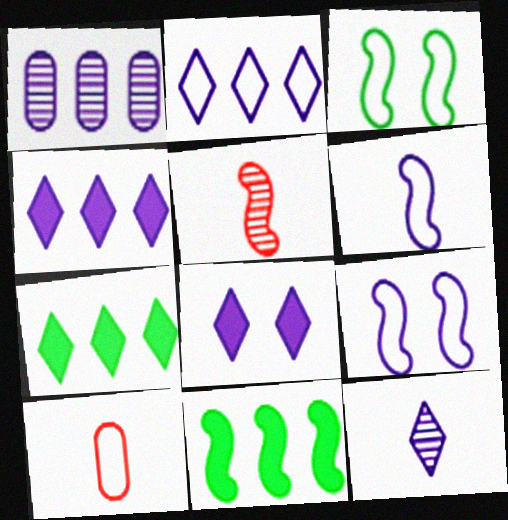[[1, 6, 8], 
[2, 3, 10], 
[2, 8, 12], 
[5, 9, 11]]